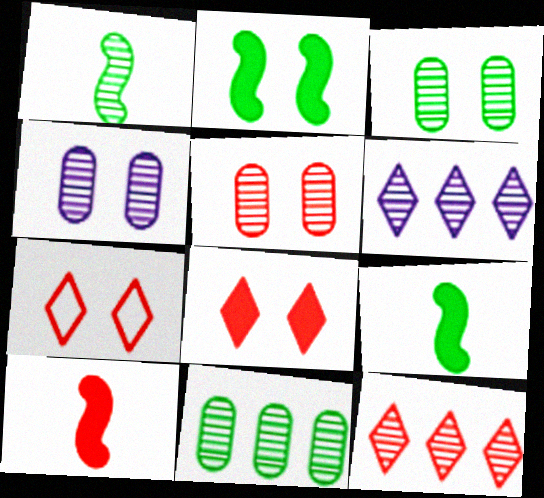[[1, 4, 12], 
[1, 5, 6], 
[2, 4, 7], 
[3, 4, 5]]